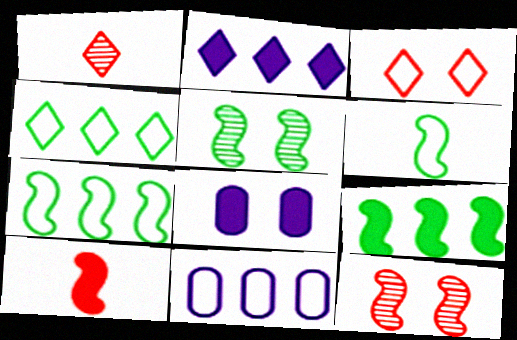[[1, 7, 8], 
[3, 5, 8], 
[3, 6, 11], 
[5, 6, 9]]